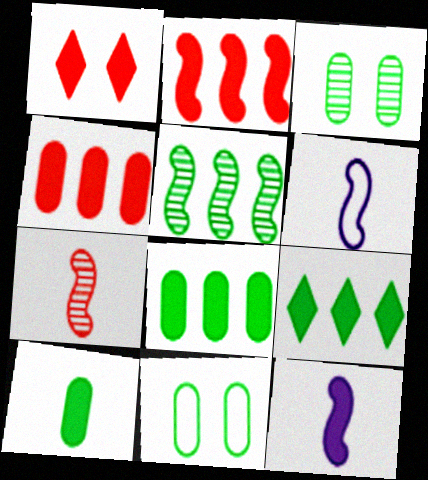[[1, 8, 12]]